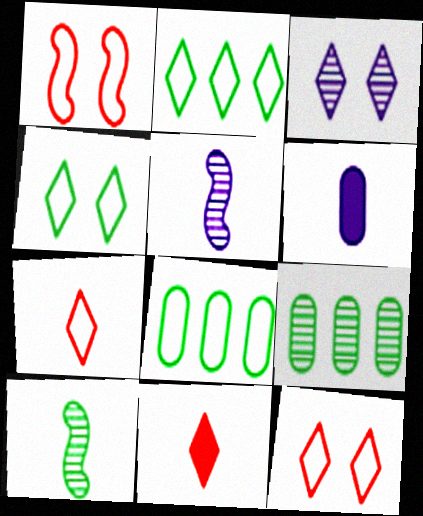[[2, 3, 11], 
[6, 7, 10]]